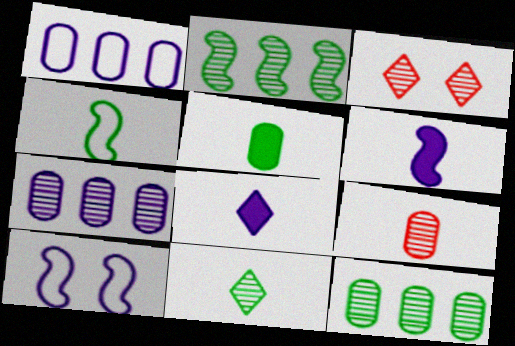[[4, 5, 11], 
[4, 8, 9], 
[7, 8, 10]]